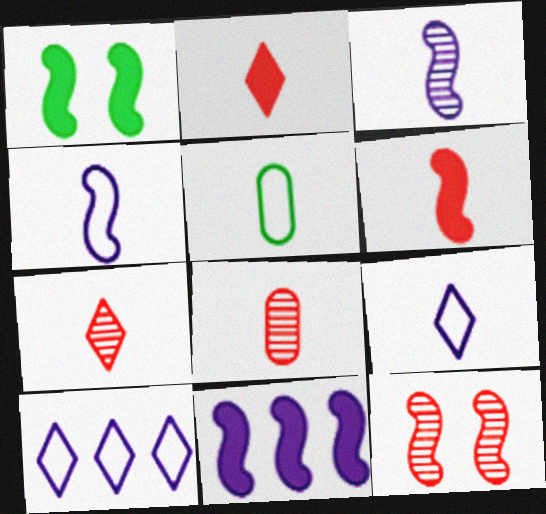[[1, 6, 11], 
[1, 8, 10], 
[2, 3, 5]]